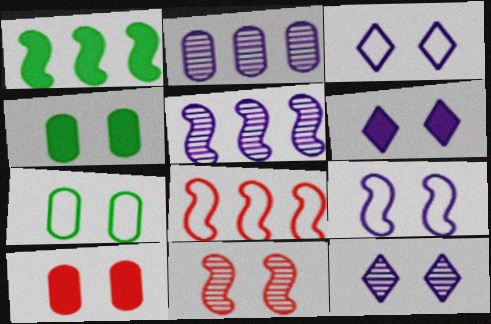[[1, 5, 8], 
[3, 4, 11], 
[3, 6, 12], 
[6, 7, 11]]